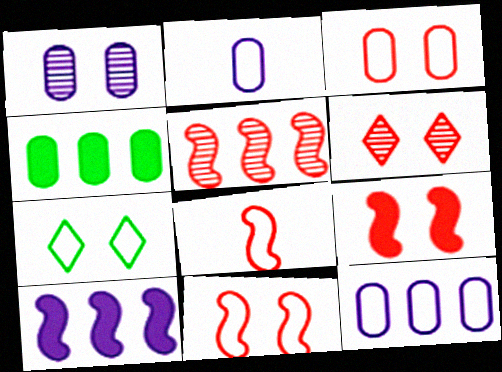[[1, 7, 9], 
[3, 6, 9], 
[5, 8, 9], 
[7, 8, 12]]